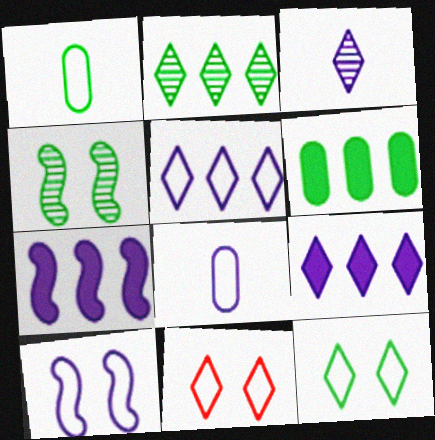[[5, 8, 10]]